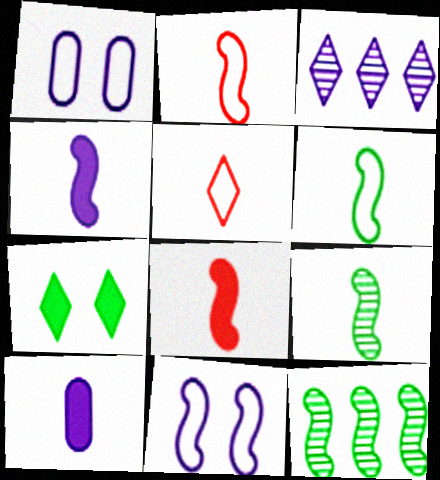[[1, 3, 4], 
[2, 4, 9], 
[3, 5, 7], 
[3, 10, 11], 
[5, 9, 10], 
[8, 11, 12]]